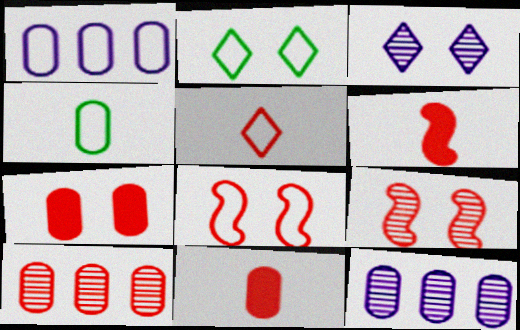[[2, 6, 12], 
[4, 7, 12]]